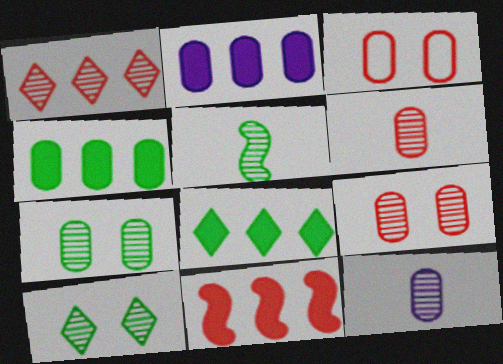[[2, 8, 11], 
[3, 4, 12]]